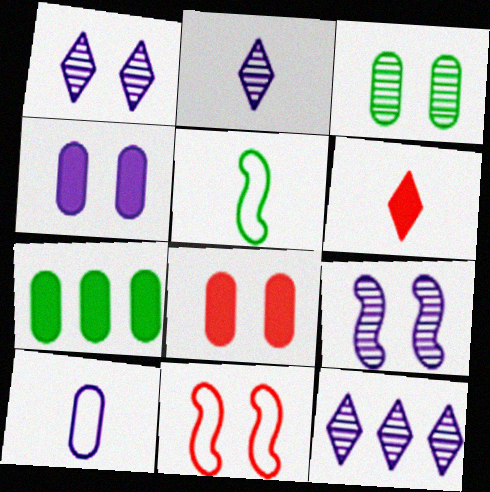[[1, 2, 12], 
[2, 7, 11], 
[5, 8, 12]]